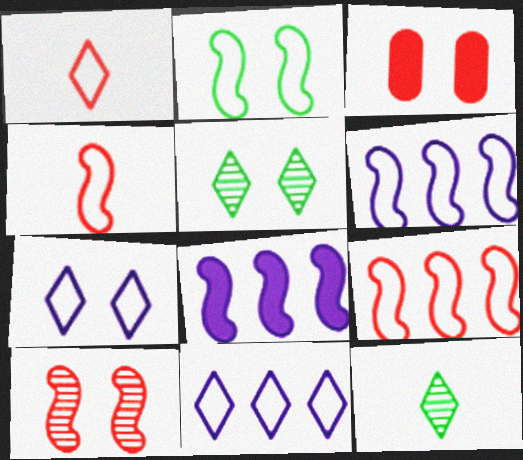[[2, 4, 6], 
[3, 6, 12]]